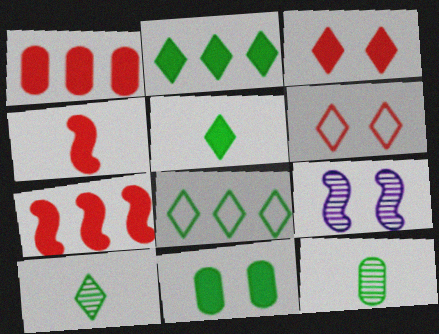[[1, 3, 4], 
[6, 9, 11]]